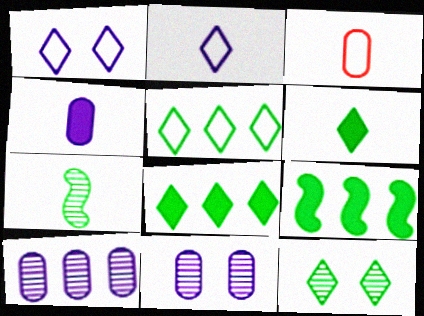[[5, 6, 12]]